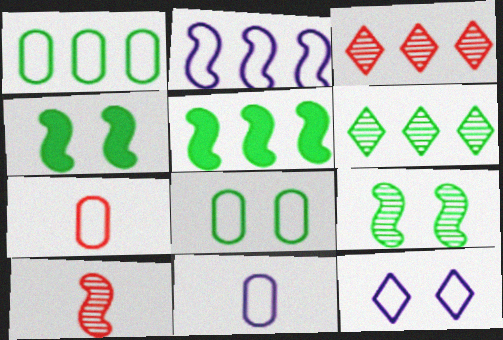[[1, 5, 6], 
[2, 4, 10], 
[2, 11, 12], 
[3, 4, 11]]